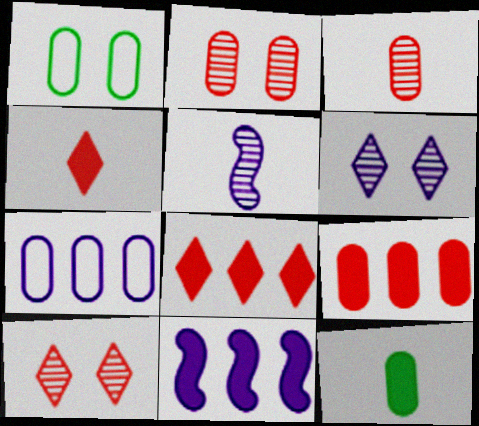[[1, 5, 8], 
[2, 7, 12]]